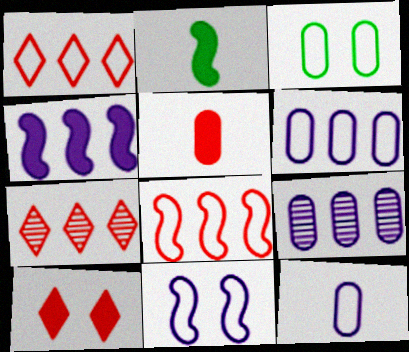[[3, 5, 9]]